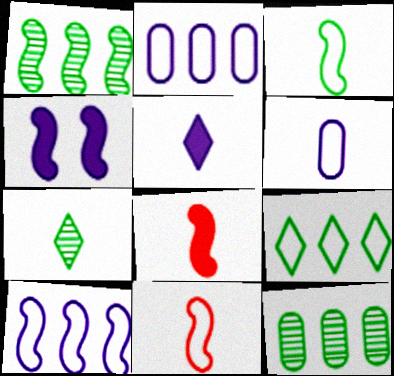[[1, 4, 11], 
[6, 7, 8]]